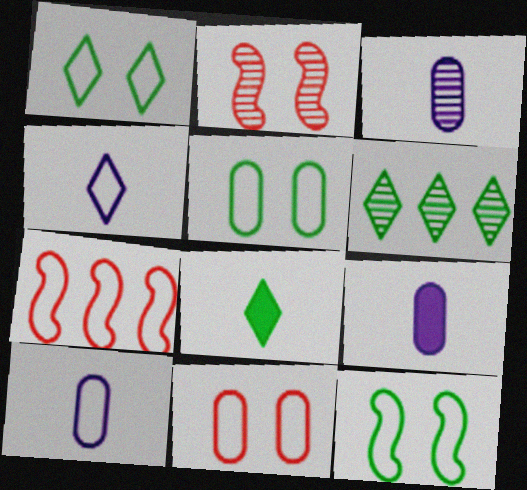[[1, 5, 12], 
[1, 6, 8], 
[1, 7, 10], 
[2, 3, 6], 
[3, 9, 10], 
[4, 5, 7]]